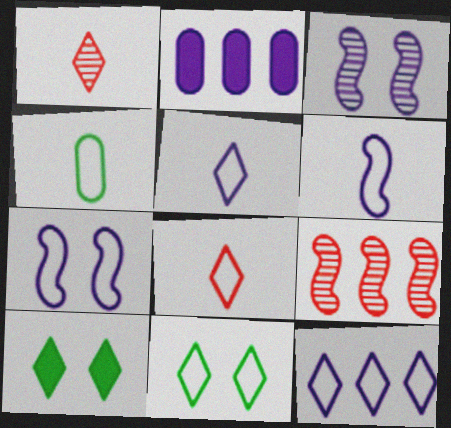[[1, 10, 12], 
[2, 3, 5], 
[4, 6, 8], 
[8, 11, 12]]